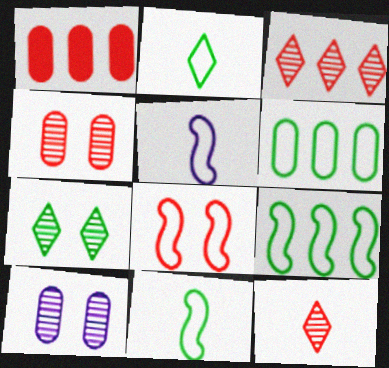[[1, 5, 7], 
[1, 8, 12], 
[5, 8, 9]]